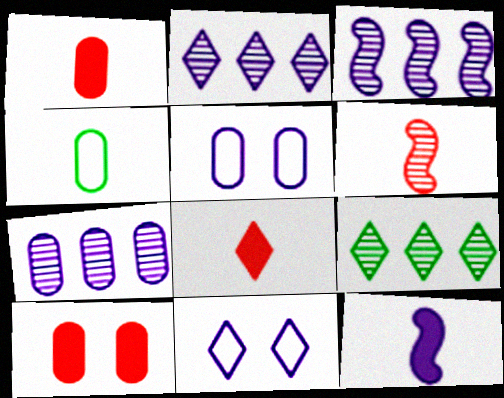[[2, 3, 7], 
[2, 5, 12], 
[4, 7, 10], 
[7, 11, 12], 
[8, 9, 11]]